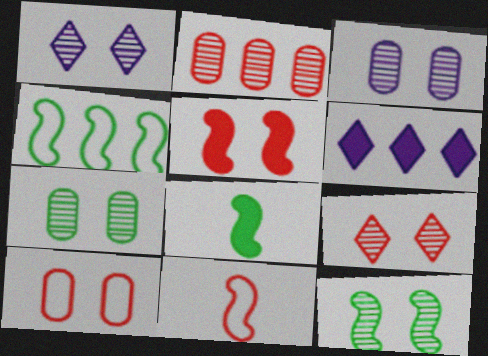[[2, 4, 6], 
[3, 9, 12], 
[4, 8, 12], 
[5, 9, 10], 
[6, 7, 11]]